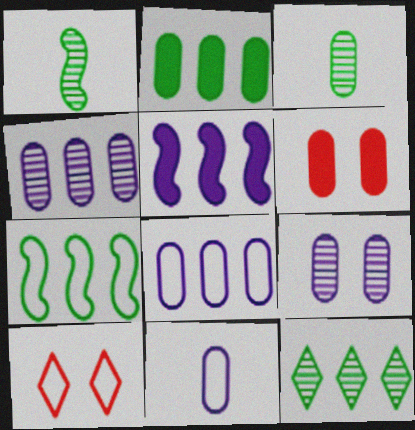[[2, 7, 12], 
[3, 5, 10], 
[3, 6, 8], 
[7, 10, 11]]